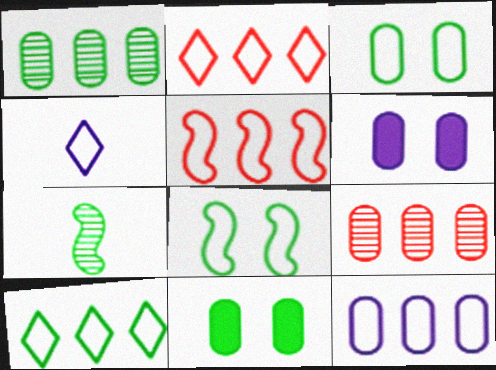[[2, 6, 7], 
[3, 4, 5], 
[5, 10, 12], 
[7, 10, 11]]